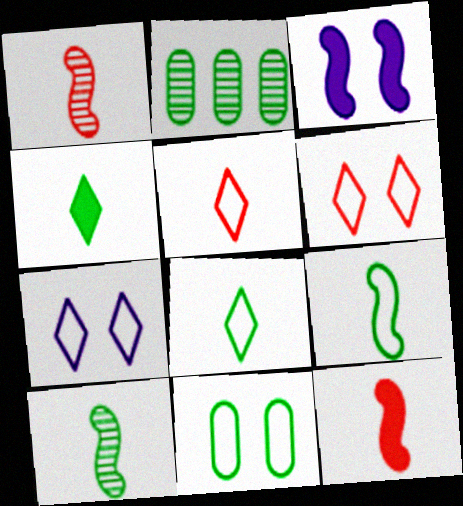[[2, 3, 5], 
[2, 7, 12]]